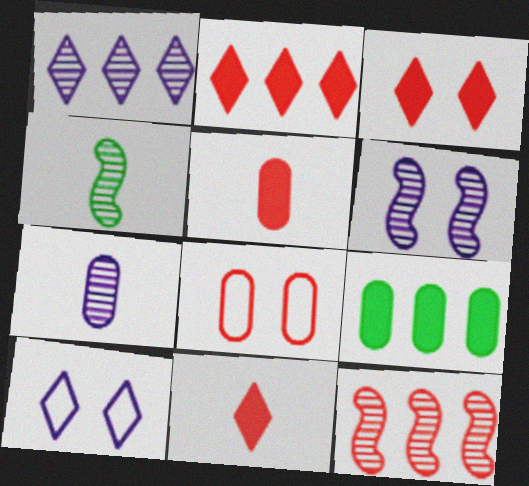[[1, 6, 7], 
[2, 3, 11], 
[4, 6, 12], 
[7, 8, 9], 
[8, 11, 12]]